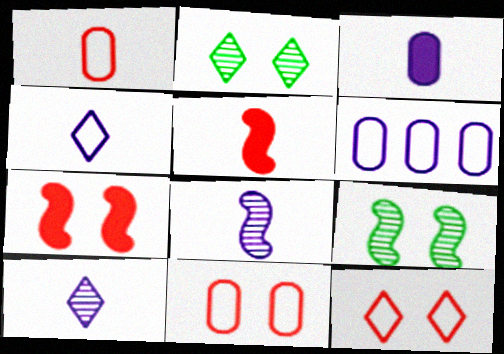[[2, 5, 6], 
[3, 4, 8]]